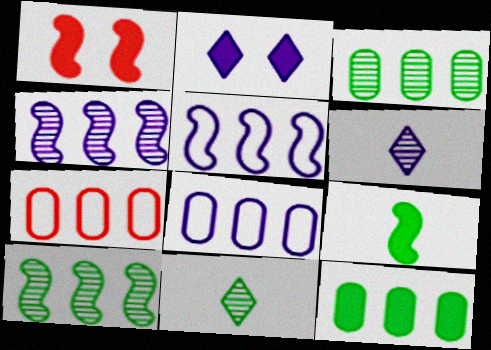[[1, 8, 11]]